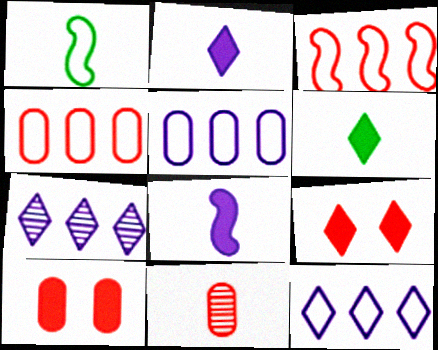[[1, 2, 11], 
[1, 7, 10], 
[3, 9, 11], 
[4, 10, 11]]